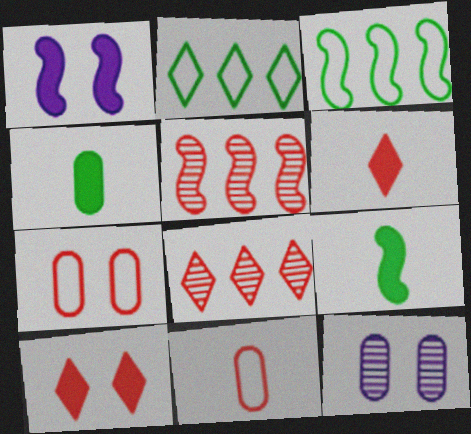[[3, 6, 12], 
[5, 6, 7], 
[5, 10, 11]]